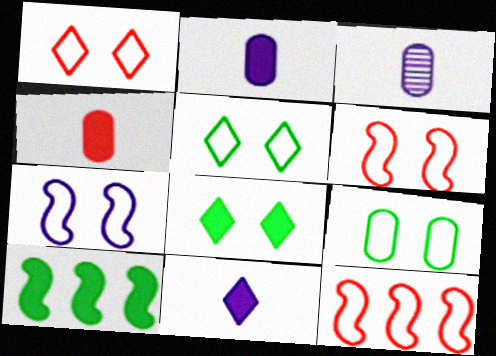[[1, 3, 10], 
[1, 7, 9], 
[3, 8, 12]]